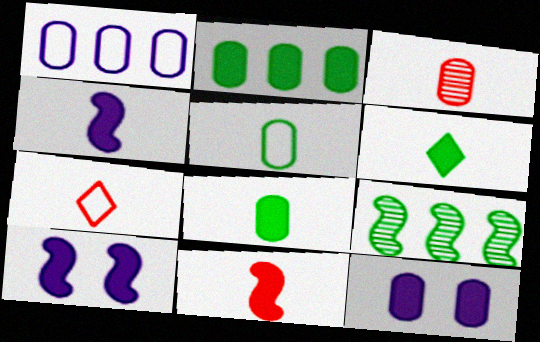[[3, 7, 11], 
[7, 9, 12]]